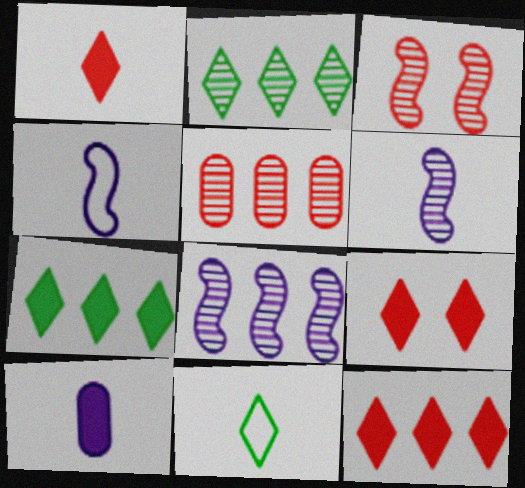[[1, 9, 12], 
[2, 5, 8]]